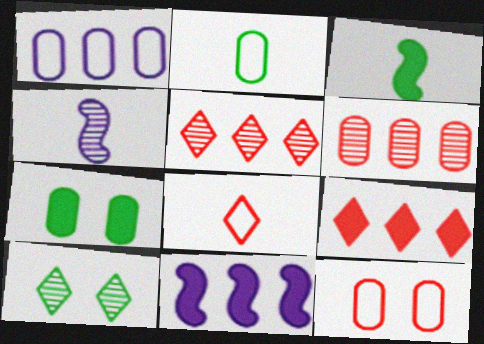[[1, 2, 12], 
[4, 6, 10]]